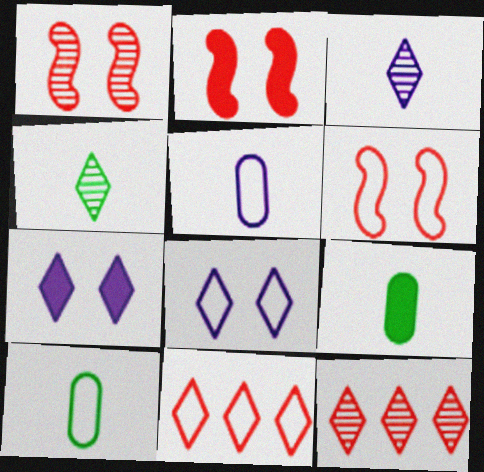[[1, 2, 6], 
[4, 7, 11]]